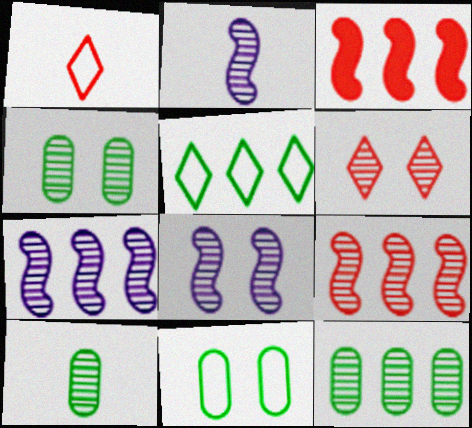[[2, 6, 12], 
[2, 7, 8], 
[4, 6, 8], 
[4, 10, 12], 
[6, 7, 10]]